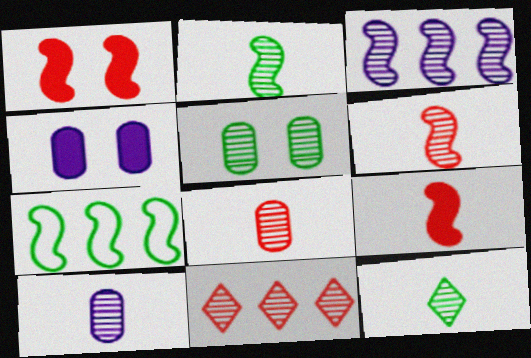[[6, 10, 12]]